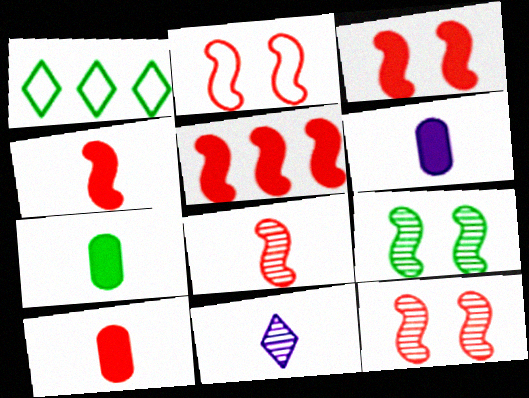[[1, 6, 12], 
[1, 7, 9], 
[2, 3, 12], 
[2, 5, 8], 
[3, 4, 5], 
[6, 7, 10]]